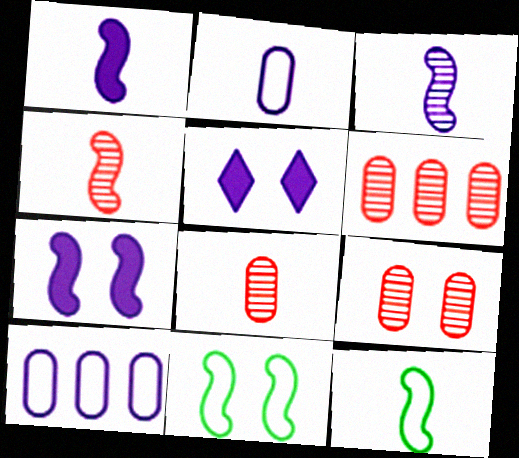[[1, 4, 12], 
[3, 5, 10], 
[5, 6, 12], 
[5, 9, 11], 
[6, 8, 9]]